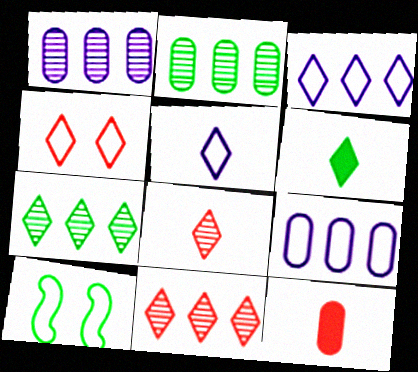[[2, 6, 10], 
[5, 6, 8]]